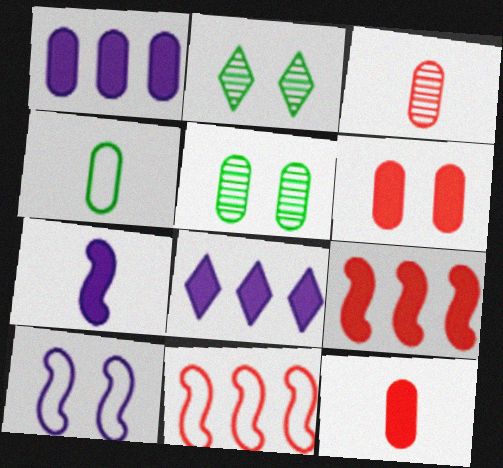[[2, 6, 10]]